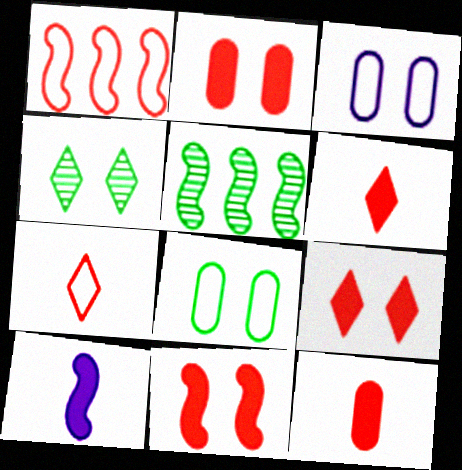[[2, 9, 11], 
[3, 4, 11], 
[3, 5, 6]]